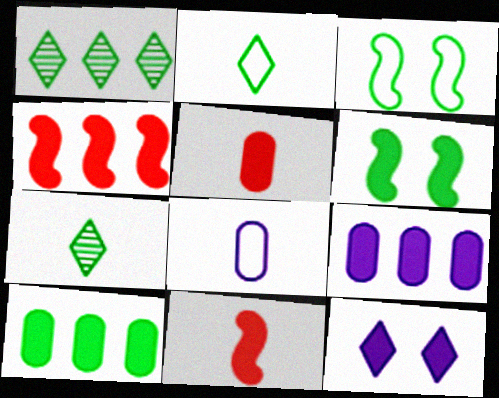[[3, 7, 10], 
[7, 8, 11], 
[10, 11, 12]]